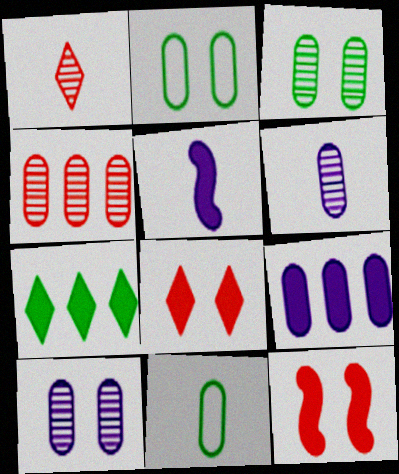[[1, 5, 11], 
[3, 4, 6]]